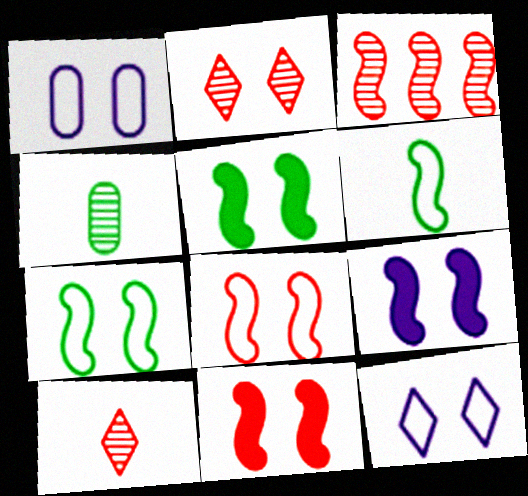[[1, 2, 5], 
[3, 6, 9], 
[5, 9, 11]]